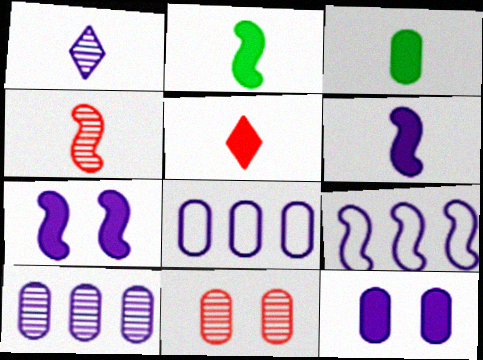[[1, 7, 8], 
[1, 9, 12], 
[3, 5, 6], 
[3, 8, 11]]